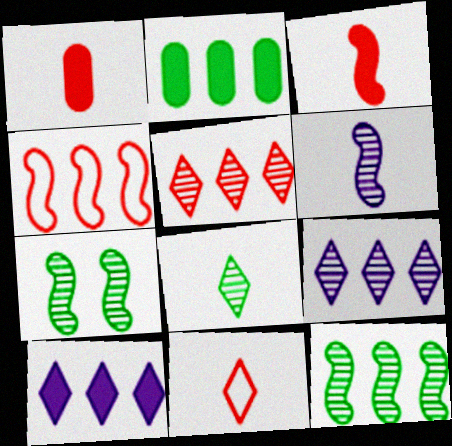[[2, 4, 9]]